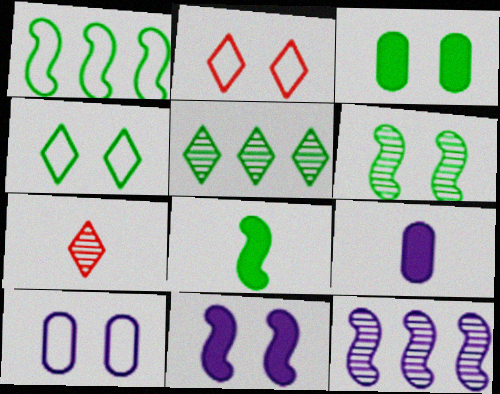[[1, 6, 8], 
[3, 4, 6]]